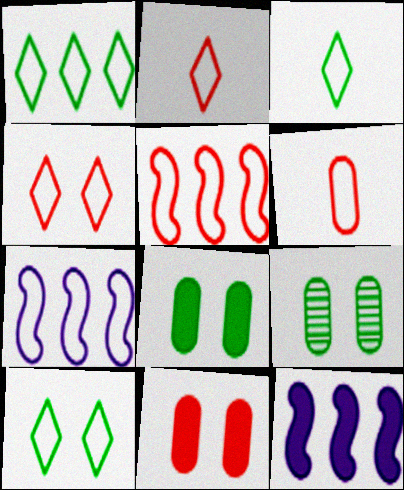[[1, 3, 10], 
[2, 9, 12], 
[4, 5, 6], 
[6, 7, 10]]